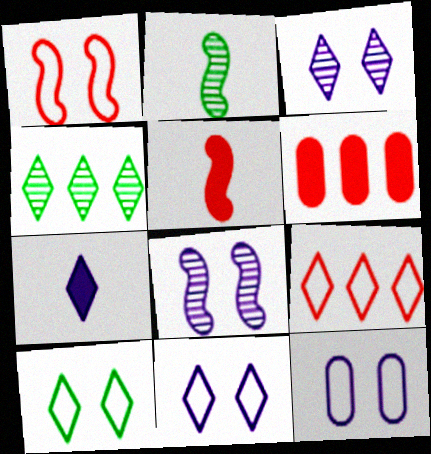[[1, 10, 12], 
[2, 6, 11], 
[4, 5, 12]]